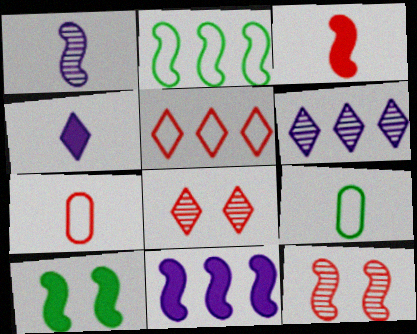[[3, 10, 11], 
[6, 7, 10], 
[8, 9, 11]]